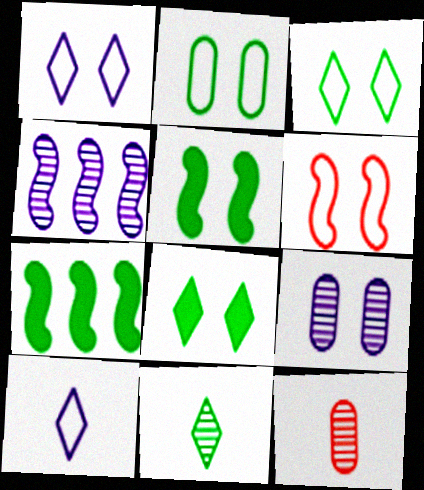[[1, 2, 6], 
[1, 7, 12], 
[2, 7, 11], 
[6, 8, 9]]